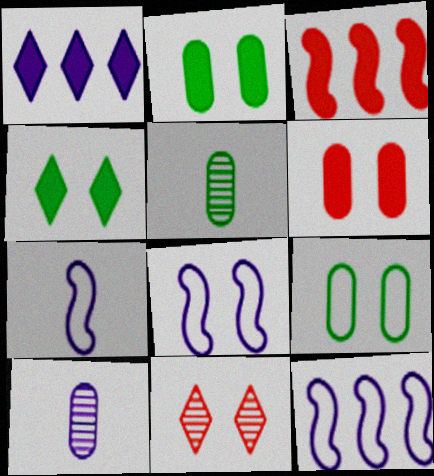[[1, 8, 10], 
[2, 8, 11], 
[7, 8, 12]]